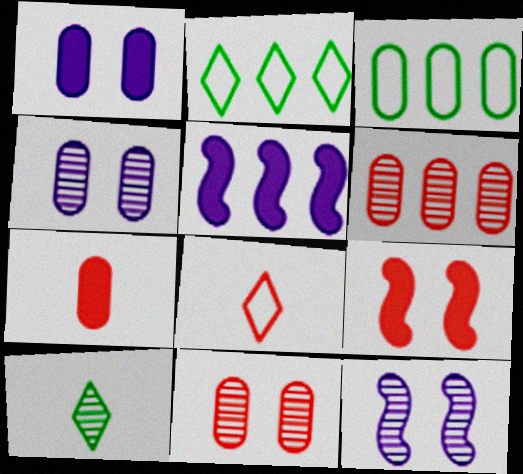[[2, 5, 6], 
[2, 7, 12], 
[3, 4, 7], 
[6, 8, 9], 
[6, 10, 12]]